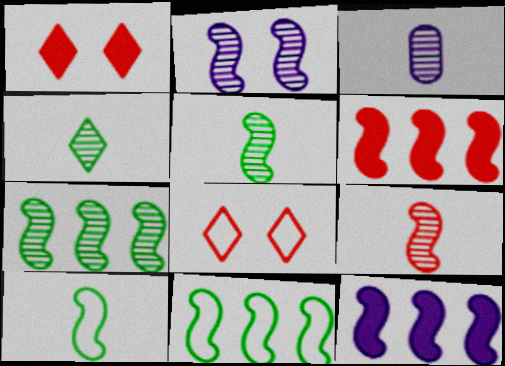[[1, 3, 11], 
[2, 6, 10], 
[2, 7, 9], 
[3, 4, 9]]